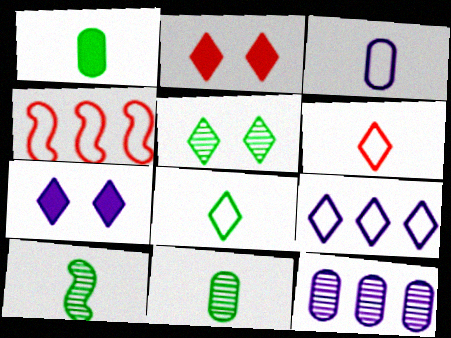[[1, 8, 10], 
[4, 7, 11]]